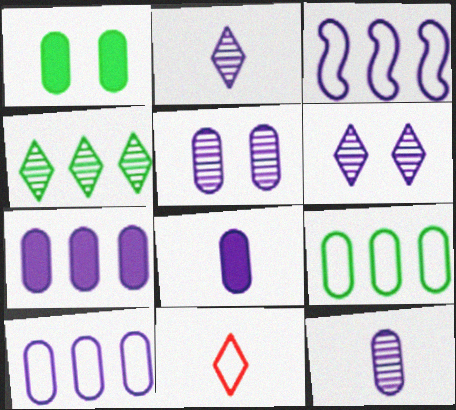[[3, 6, 8], 
[5, 8, 10]]